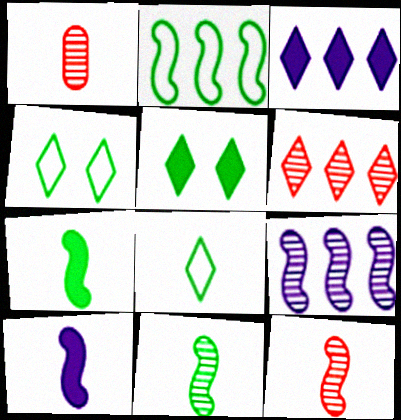[[1, 8, 10]]